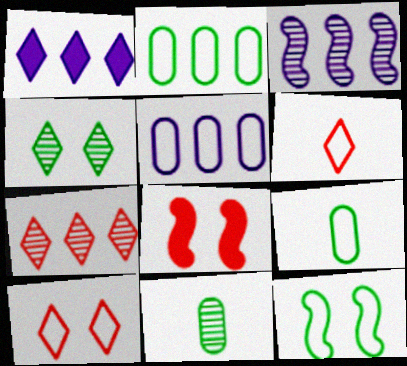[[1, 3, 5], 
[1, 4, 6], 
[5, 6, 12]]